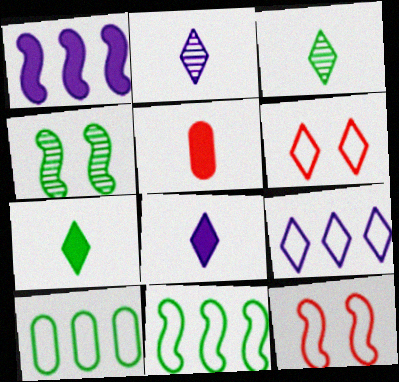[[4, 5, 9], 
[4, 7, 10]]